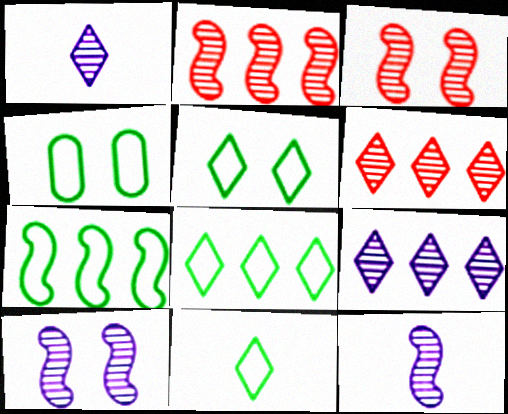[[4, 7, 11], 
[5, 8, 11]]